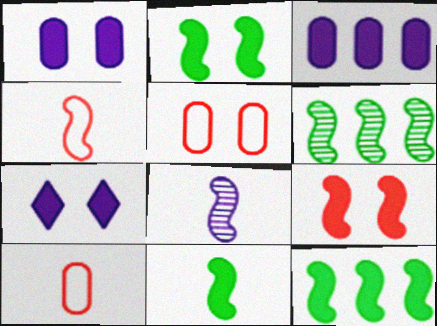[[2, 11, 12], 
[4, 8, 11], 
[6, 7, 10]]